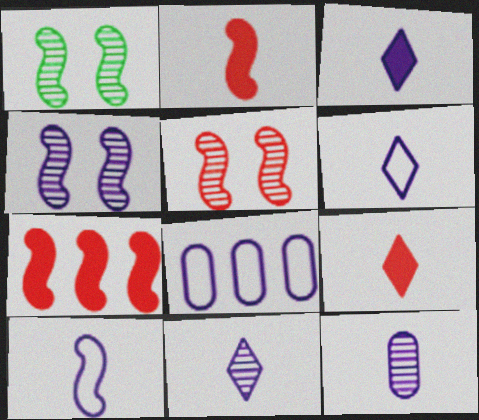[[1, 4, 5], 
[1, 7, 10], 
[1, 8, 9], 
[3, 4, 8], 
[3, 6, 11], 
[3, 10, 12]]